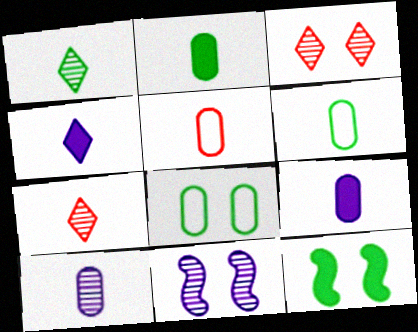[[2, 5, 10]]